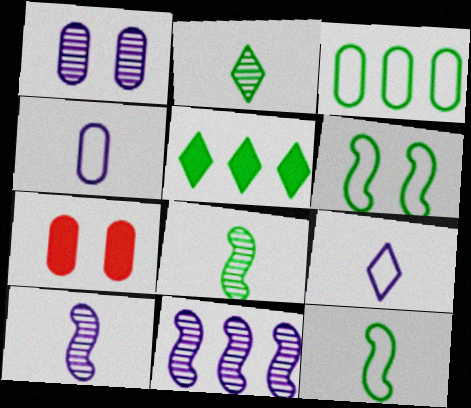[]